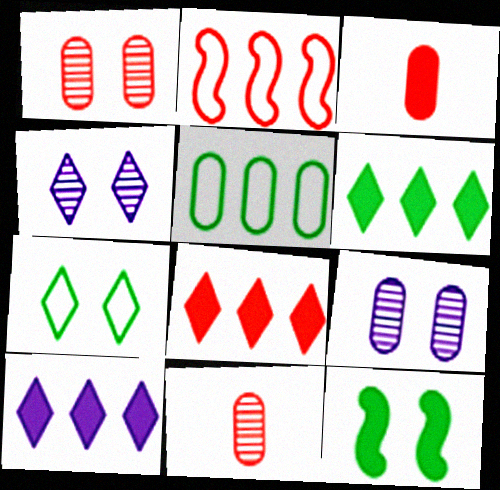[[3, 5, 9], 
[3, 10, 12], 
[6, 8, 10]]